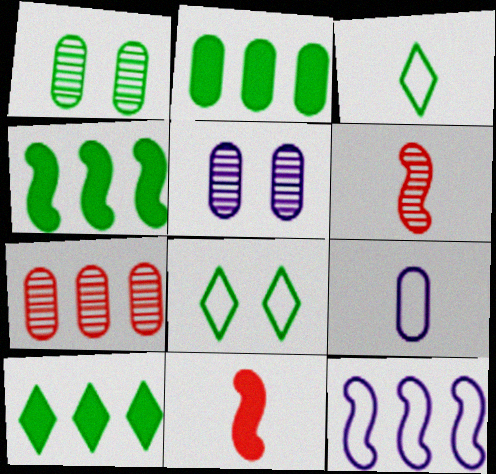[[1, 3, 4], 
[2, 4, 10], 
[7, 10, 12]]